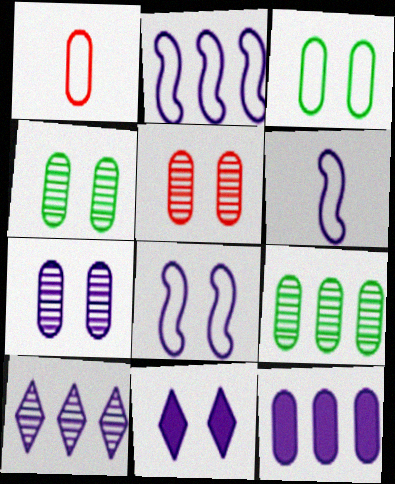[[1, 4, 12], 
[2, 6, 8], 
[2, 10, 12], 
[4, 5, 7], 
[7, 8, 11]]